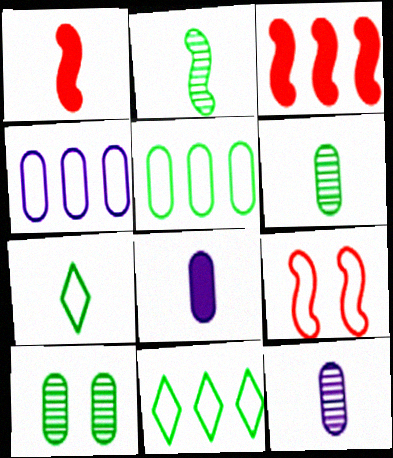[[1, 7, 12], 
[4, 7, 9]]